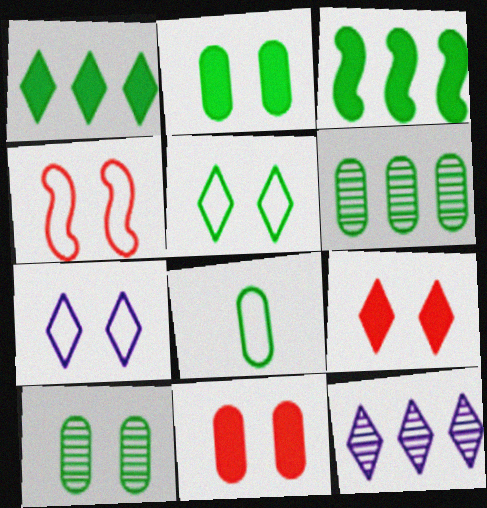[[2, 6, 8]]